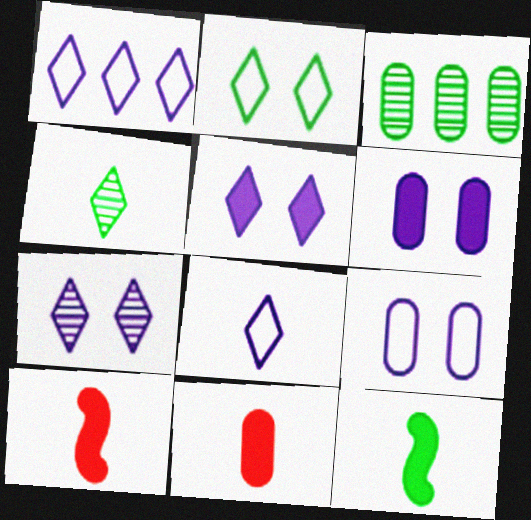[[2, 3, 12], 
[3, 9, 11]]